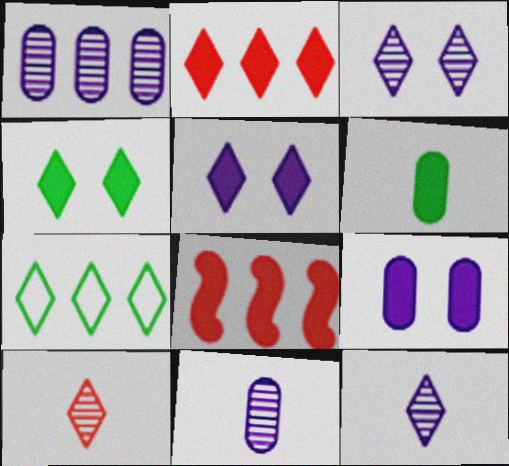[[1, 7, 8], 
[5, 6, 8], 
[5, 7, 10]]